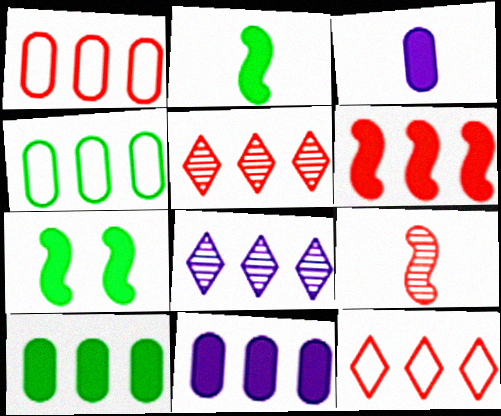[[1, 5, 6], 
[4, 6, 8]]